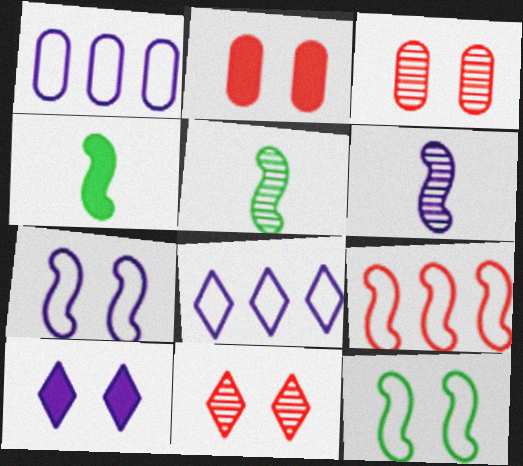[[1, 4, 11], 
[1, 6, 10], 
[2, 5, 8], 
[3, 4, 8], 
[3, 10, 12]]